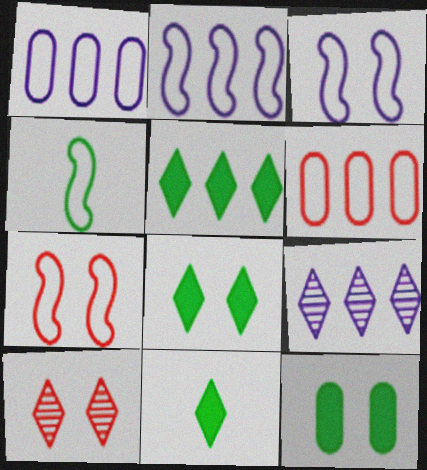[[2, 4, 7], 
[3, 10, 12], 
[5, 8, 11]]